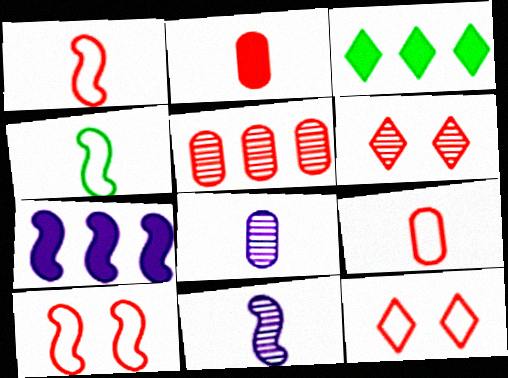[[3, 8, 10]]